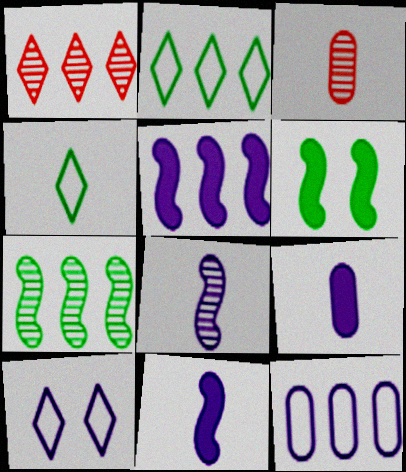[[3, 4, 11]]